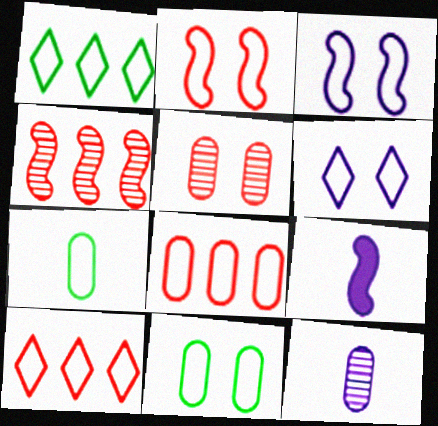[[1, 5, 9], 
[2, 6, 11], 
[3, 7, 10]]